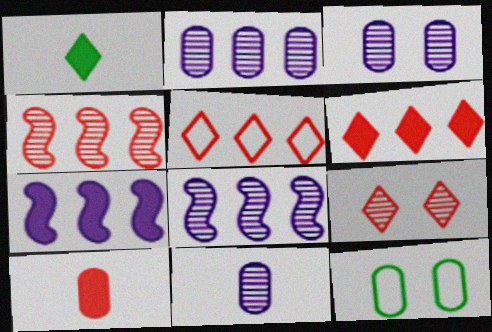[[2, 3, 11], 
[2, 10, 12]]